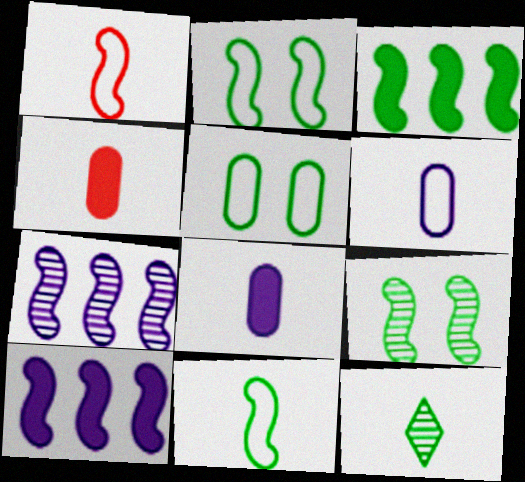[[1, 8, 12], 
[1, 9, 10], 
[3, 5, 12], 
[3, 9, 11]]